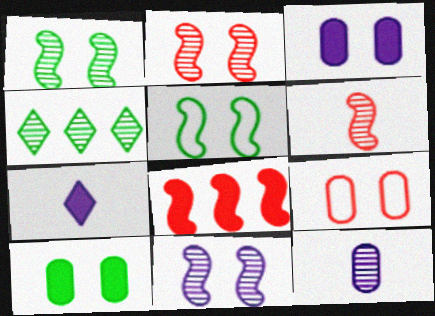[[1, 2, 11], 
[2, 4, 12], 
[7, 8, 10]]